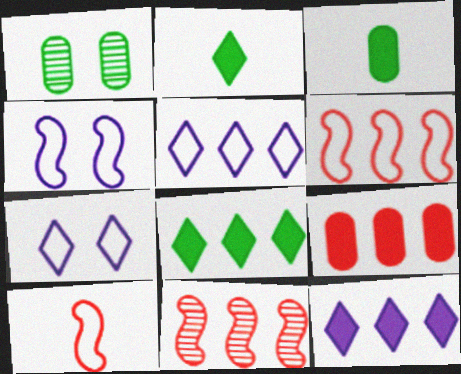[[1, 10, 12], 
[3, 7, 11]]